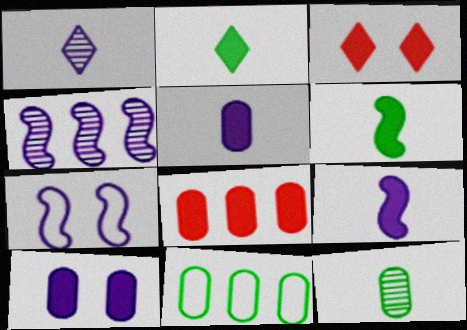[[4, 7, 9]]